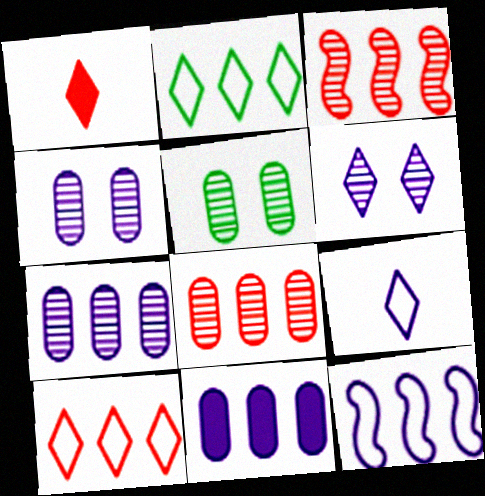[[1, 2, 6], 
[1, 5, 12], 
[2, 3, 11]]